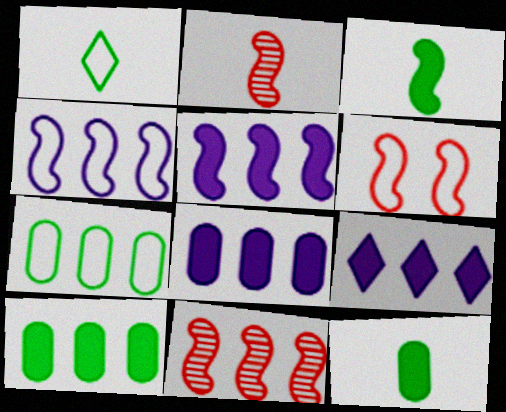[[5, 8, 9], 
[7, 9, 11]]